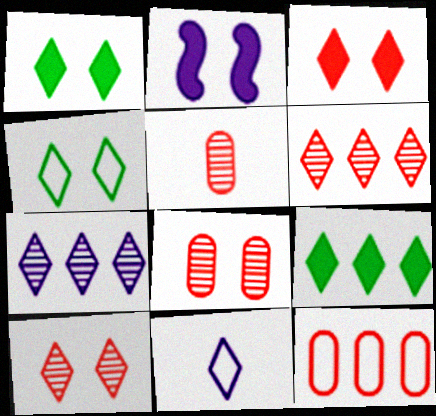[[1, 6, 11], 
[2, 4, 8], 
[9, 10, 11]]